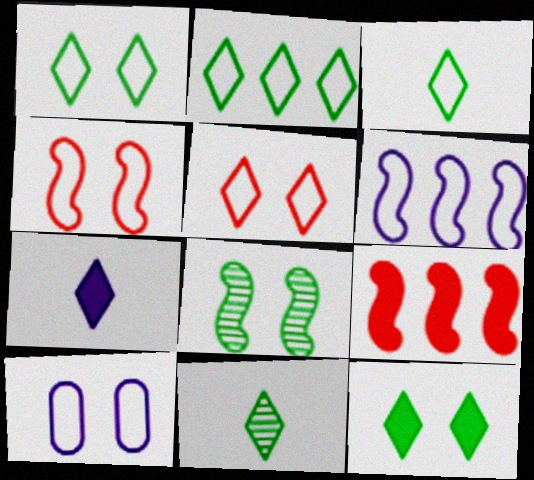[[1, 2, 3], 
[1, 4, 10], 
[2, 11, 12], 
[9, 10, 11]]